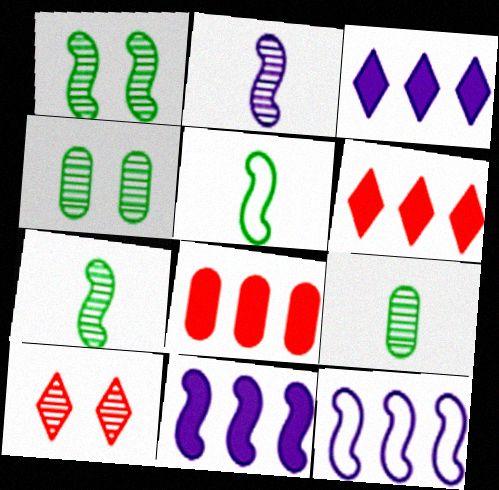[]